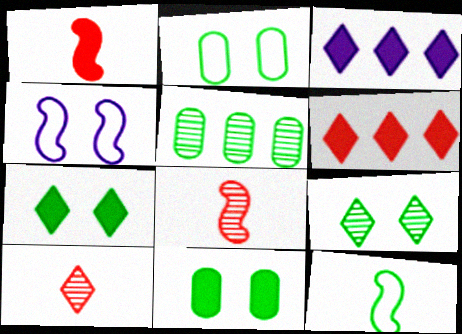[[1, 3, 11], 
[2, 3, 8], 
[5, 7, 12]]